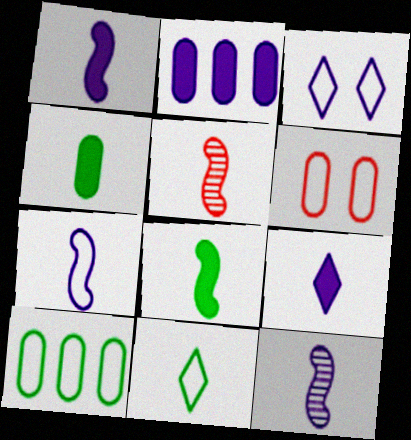[[1, 7, 12], 
[2, 3, 12], 
[5, 7, 8]]